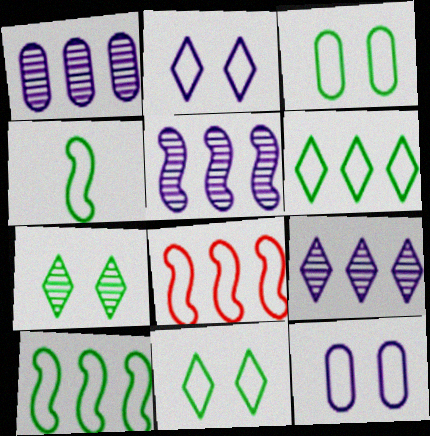[[1, 5, 9], 
[3, 4, 6]]